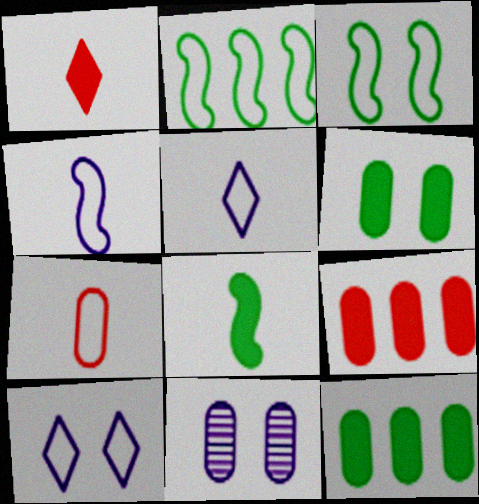[[1, 2, 11], 
[2, 7, 10], 
[7, 11, 12]]